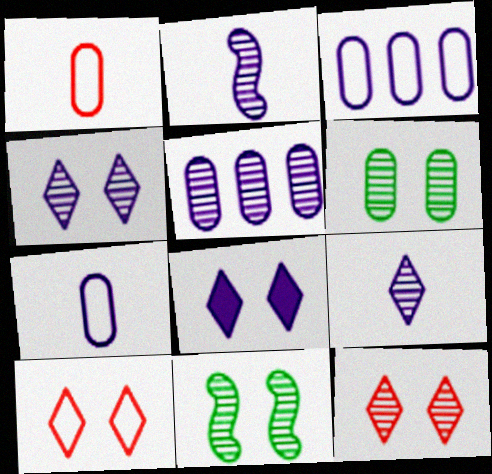[[2, 3, 8], 
[2, 4, 5]]